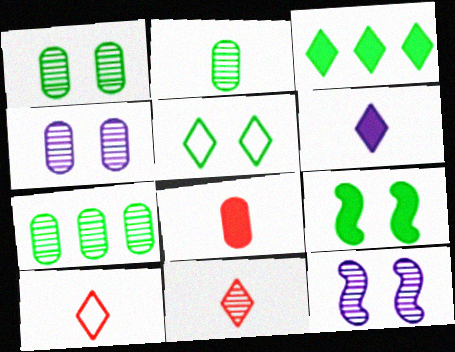[[1, 2, 7], 
[1, 5, 9], 
[7, 11, 12]]